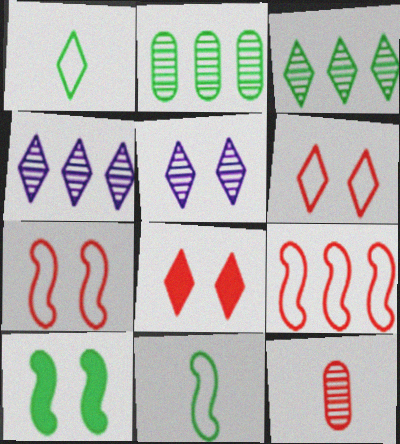[[1, 2, 10], 
[1, 4, 8], 
[8, 9, 12]]